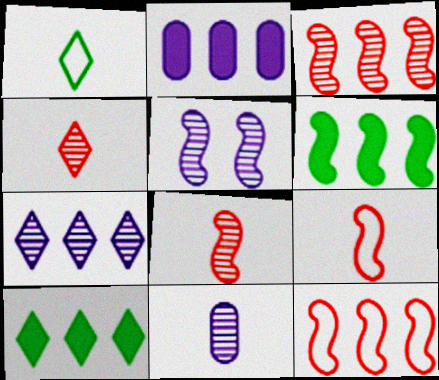[[5, 6, 9], 
[5, 7, 11]]